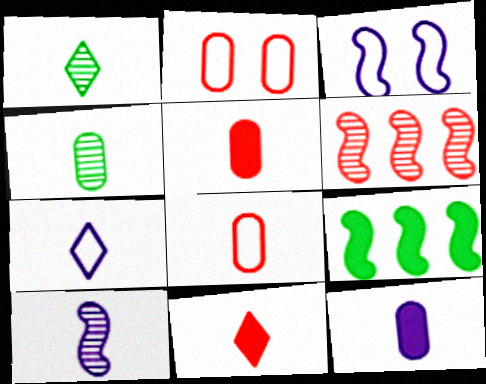[[1, 7, 11], 
[2, 6, 11], 
[4, 8, 12], 
[7, 10, 12]]